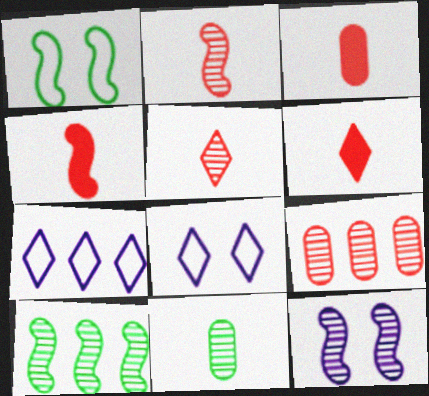[[2, 10, 12], 
[3, 4, 6], 
[3, 8, 10]]